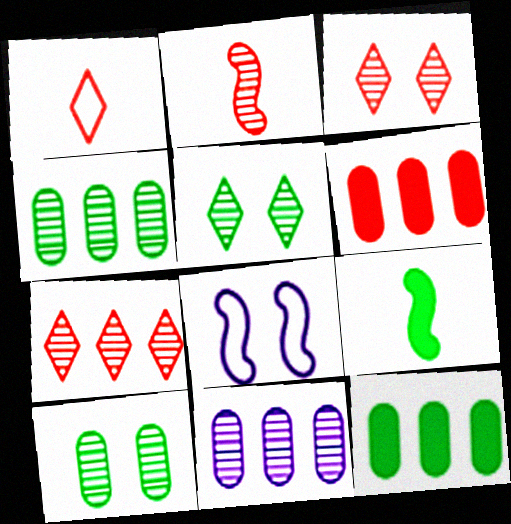[[2, 5, 11]]